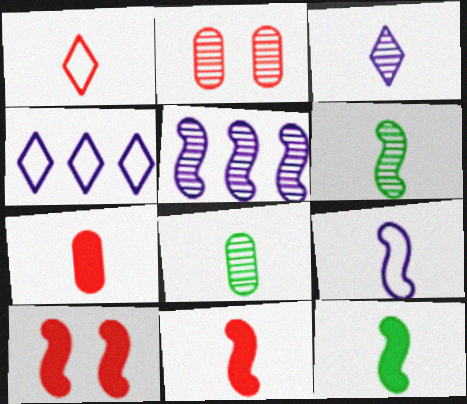[[2, 4, 12], 
[4, 8, 10], 
[6, 9, 11]]